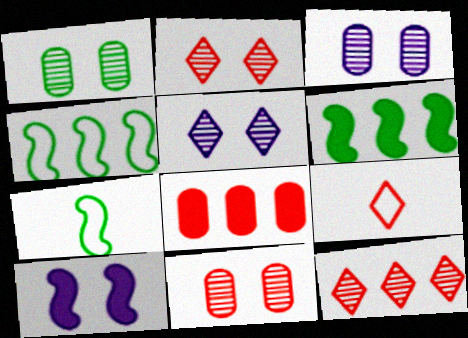[[1, 3, 11], 
[3, 6, 9], 
[5, 7, 8]]